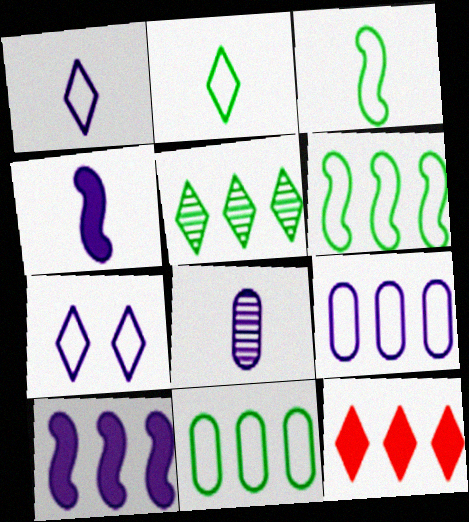[[1, 4, 8], 
[7, 8, 10]]